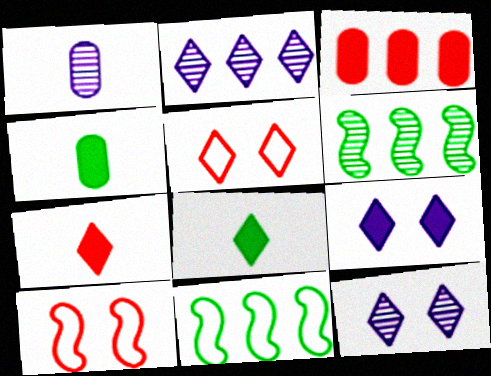[[2, 3, 11], 
[2, 4, 10], 
[2, 5, 8]]